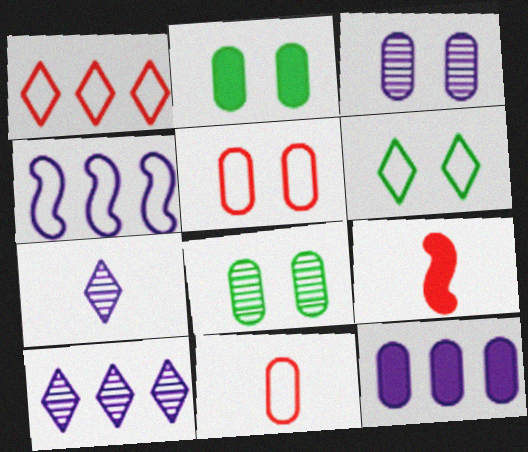[[2, 3, 5], 
[4, 6, 11], 
[4, 10, 12], 
[8, 11, 12]]